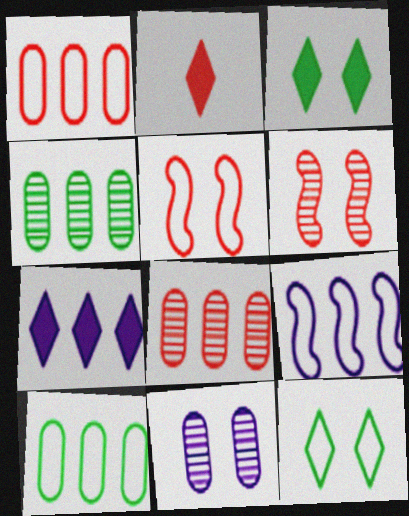[[1, 2, 6], 
[2, 3, 7], 
[2, 5, 8], 
[3, 5, 11]]